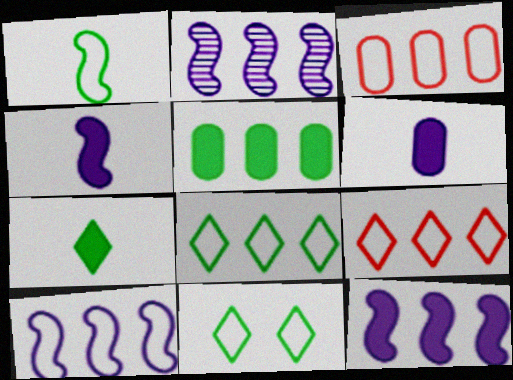[[2, 5, 9], 
[2, 10, 12], 
[3, 8, 10]]